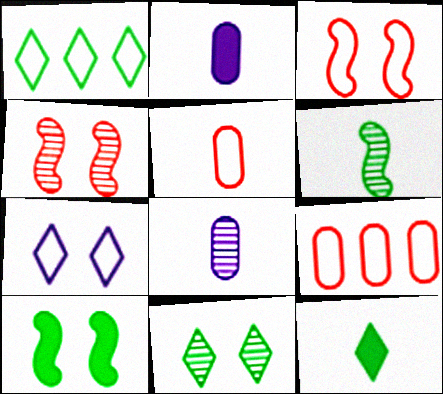[[1, 2, 4], 
[1, 11, 12]]